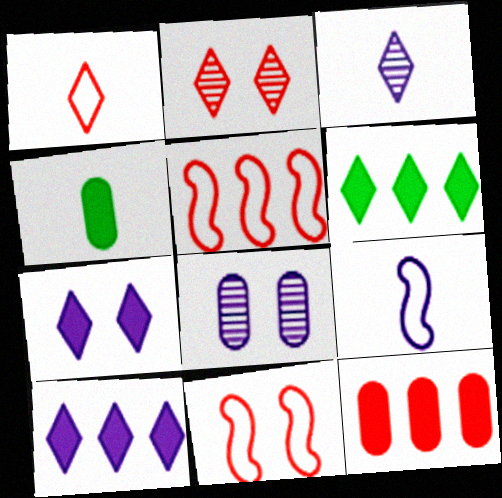[[8, 9, 10]]